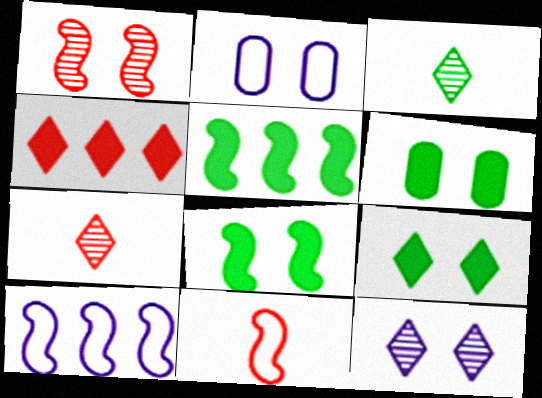[[1, 2, 9], 
[2, 5, 7], 
[6, 7, 10], 
[6, 8, 9]]